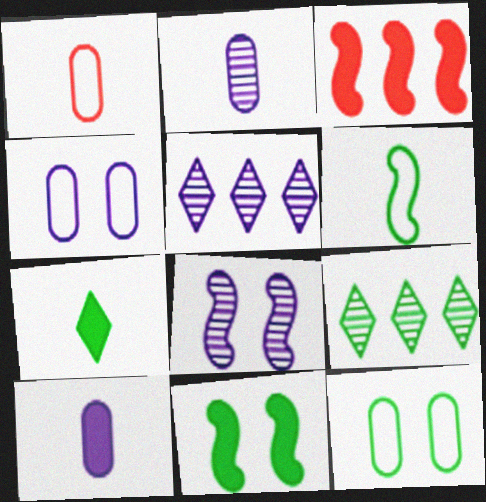[[1, 5, 11], 
[2, 5, 8], 
[3, 6, 8]]